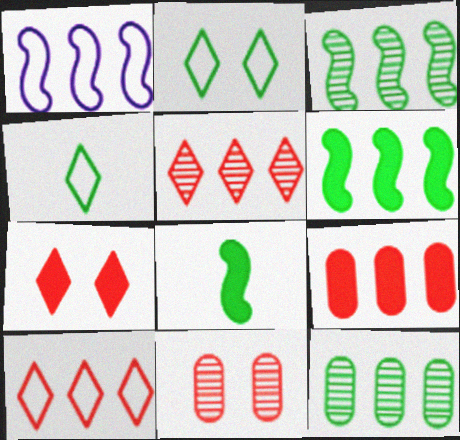[[2, 8, 12]]